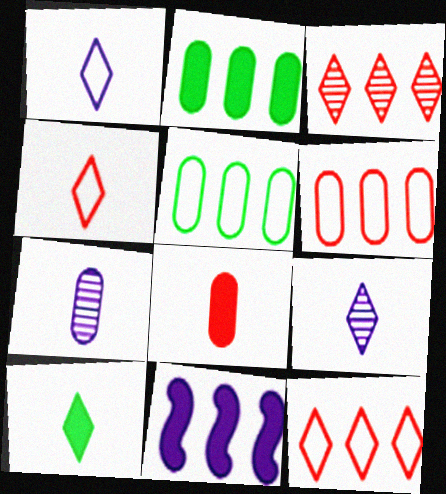[[3, 5, 11], 
[4, 9, 10]]